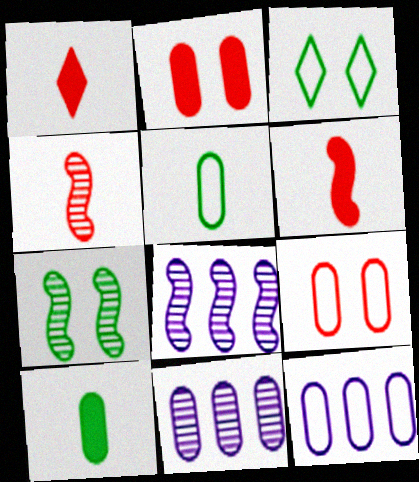[[1, 7, 12], 
[2, 5, 11], 
[3, 6, 11], 
[4, 7, 8], 
[5, 9, 12], 
[9, 10, 11]]